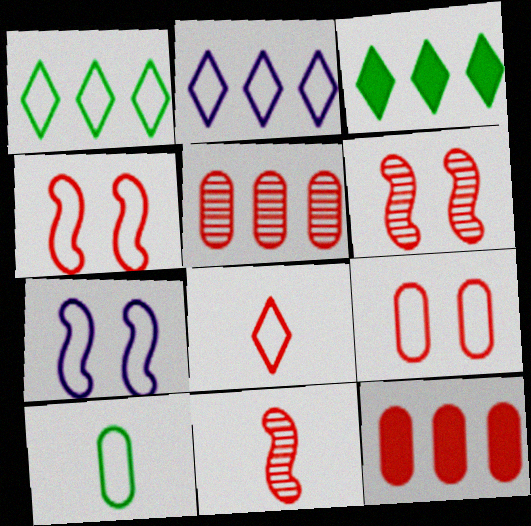[[2, 4, 10], 
[6, 8, 12]]